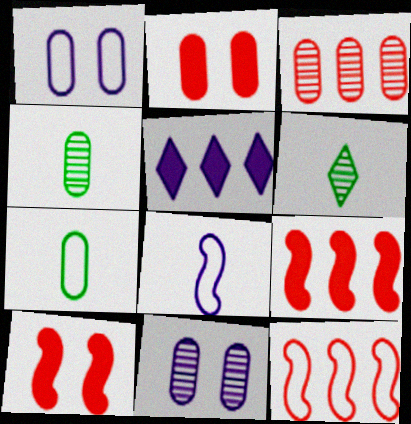[[1, 6, 9], 
[3, 4, 11], 
[5, 8, 11]]